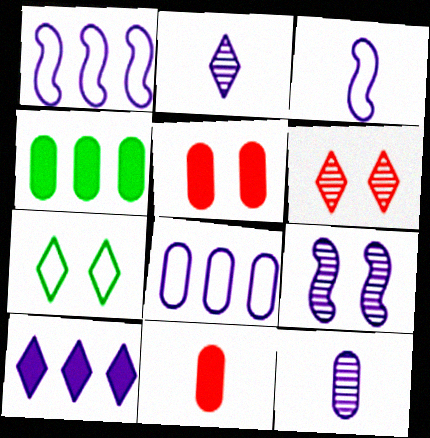[[3, 4, 6], 
[5, 7, 9]]